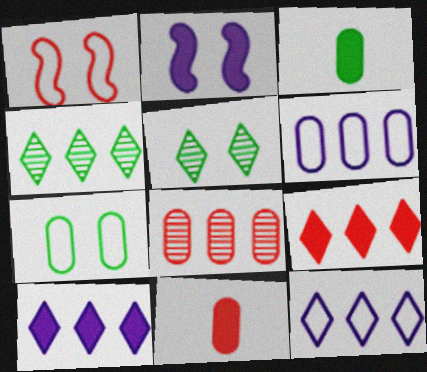[[2, 3, 9], 
[4, 9, 12]]